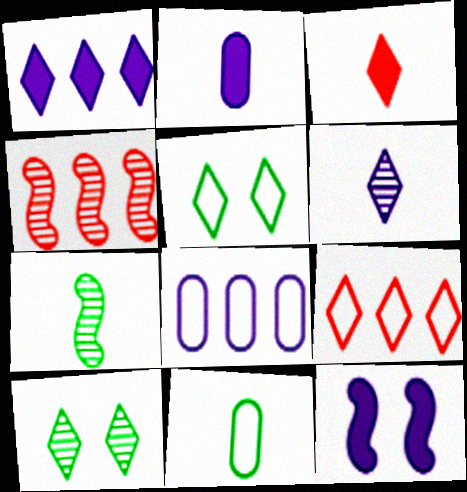[[1, 2, 12], 
[2, 4, 5], 
[6, 8, 12]]